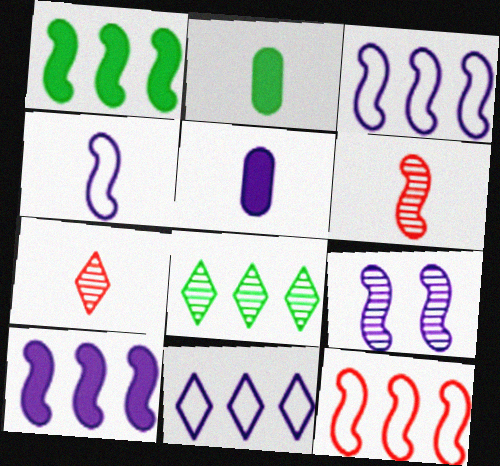[[2, 4, 7], 
[4, 9, 10], 
[5, 9, 11]]